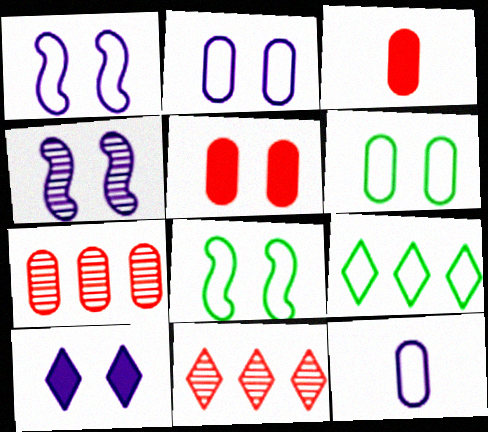[[2, 4, 10], 
[3, 4, 9]]